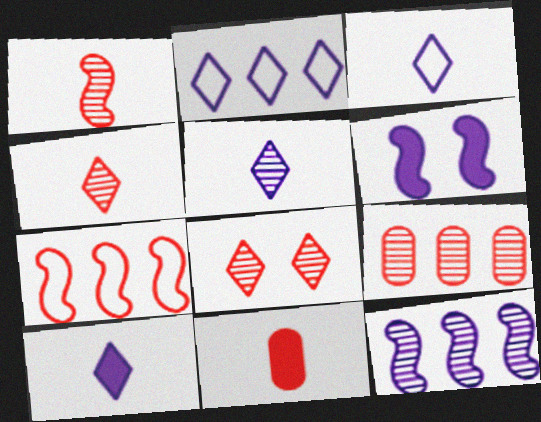[[1, 8, 9], 
[3, 5, 10], 
[7, 8, 11]]